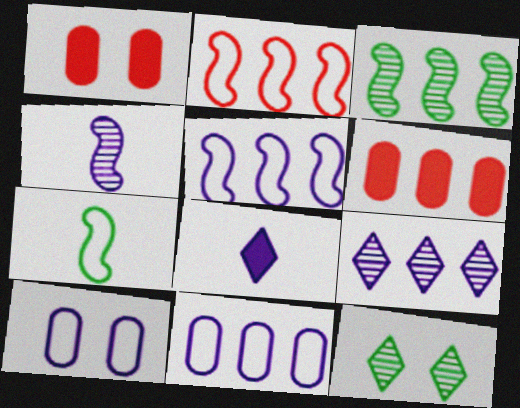[[1, 7, 9]]